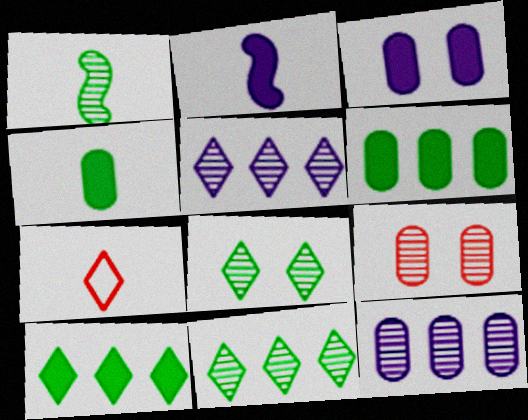[[1, 5, 9]]